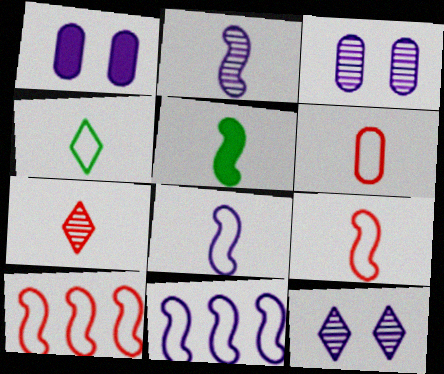[[2, 5, 9], 
[4, 6, 8]]